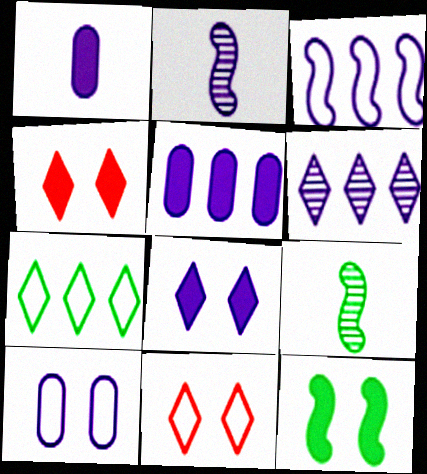[[3, 5, 6], 
[5, 9, 11]]